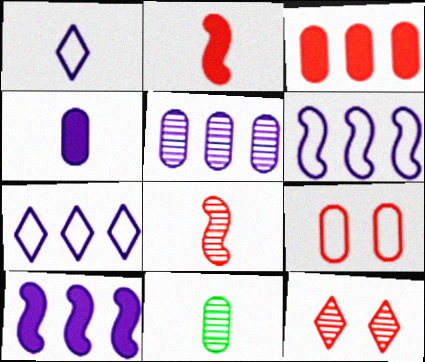[[1, 2, 11], 
[5, 7, 10]]